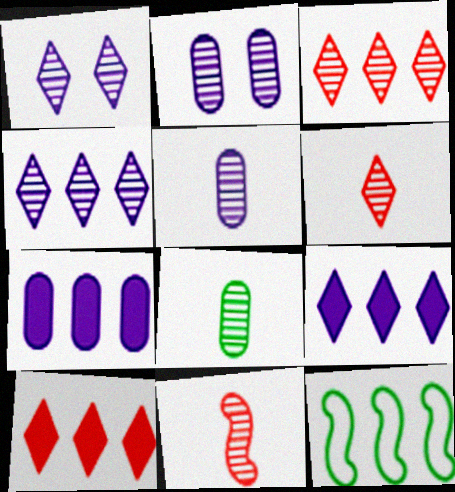[[3, 7, 12]]